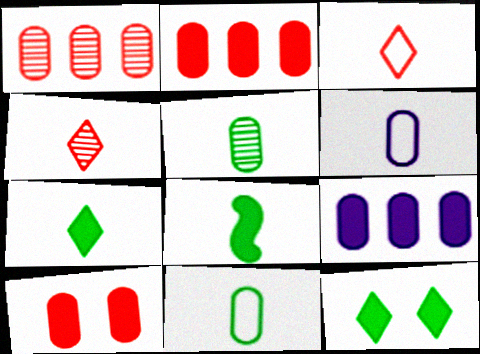[[4, 6, 8]]